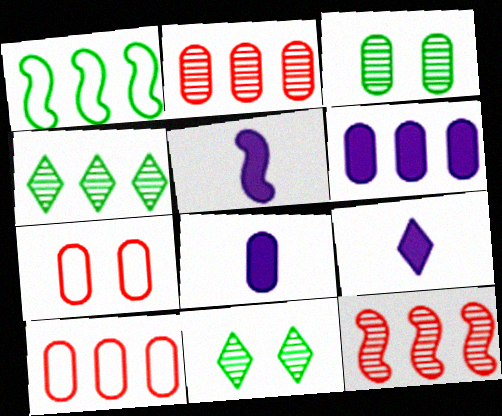[[3, 8, 10], 
[4, 5, 7], 
[5, 8, 9], 
[5, 10, 11]]